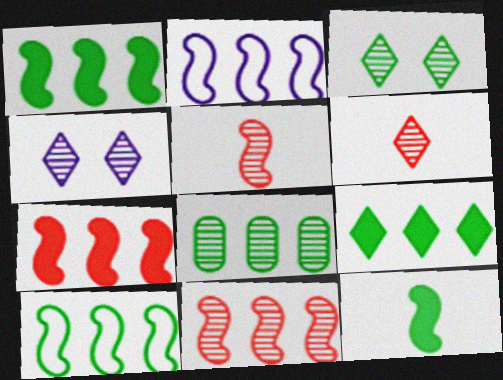[[1, 2, 11], 
[4, 5, 8], 
[8, 9, 10]]